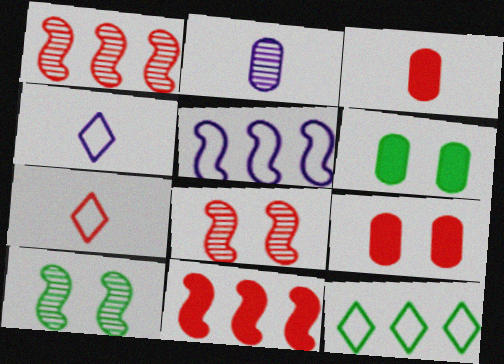[[1, 4, 6], 
[1, 7, 9]]